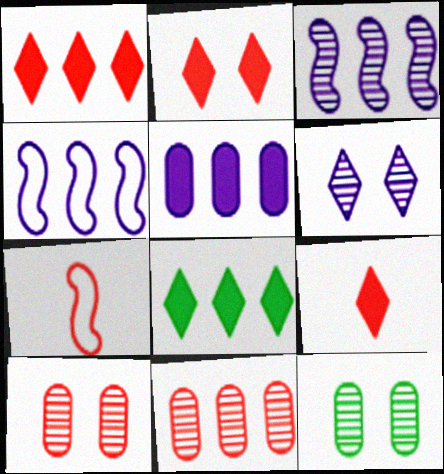[[1, 2, 9], 
[1, 7, 10], 
[2, 7, 11], 
[4, 8, 11], 
[4, 9, 12]]